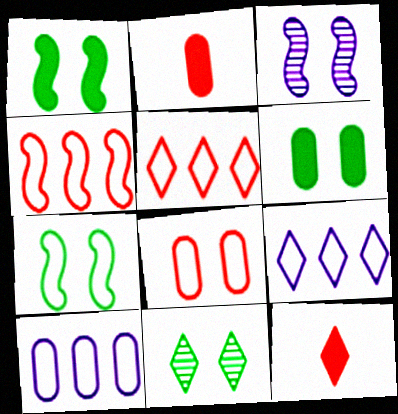[[6, 7, 11], 
[9, 11, 12]]